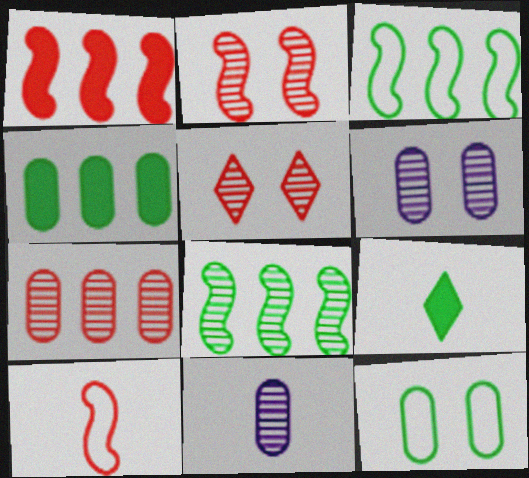[[1, 2, 10], 
[5, 8, 11], 
[8, 9, 12], 
[9, 10, 11]]